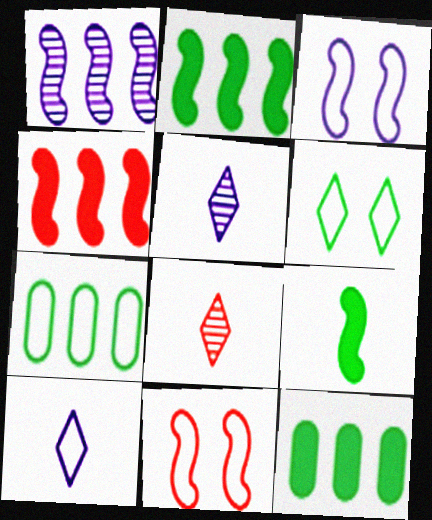[[1, 9, 11], 
[3, 8, 12], 
[5, 11, 12], 
[7, 10, 11]]